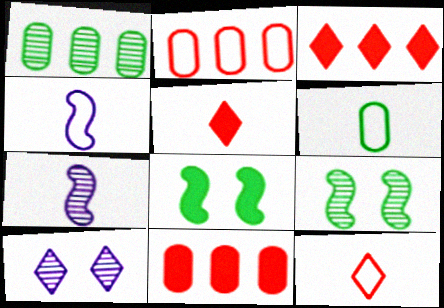[[4, 6, 12], 
[5, 6, 7]]